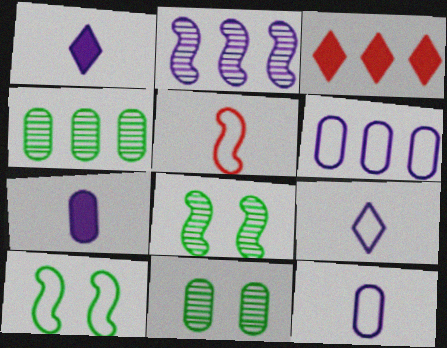[[3, 8, 12]]